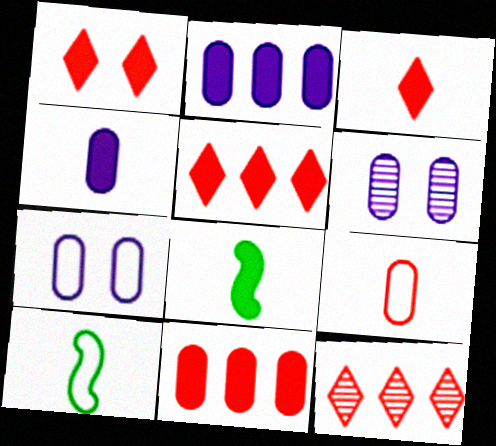[[1, 2, 8], 
[1, 3, 5], 
[3, 4, 8], 
[5, 6, 10], 
[7, 8, 12]]